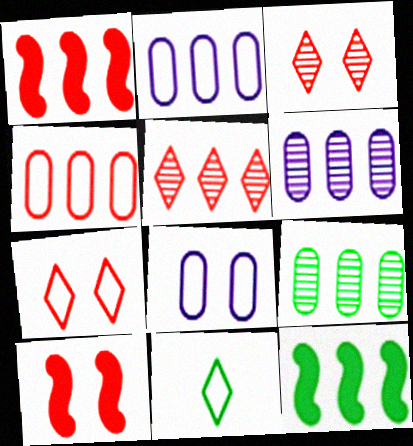[[1, 4, 5], 
[2, 5, 12], 
[6, 10, 11]]